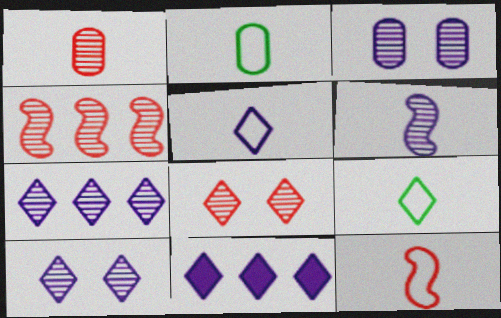[[1, 4, 8], 
[2, 5, 12], 
[3, 6, 7], 
[5, 10, 11], 
[8, 9, 11]]